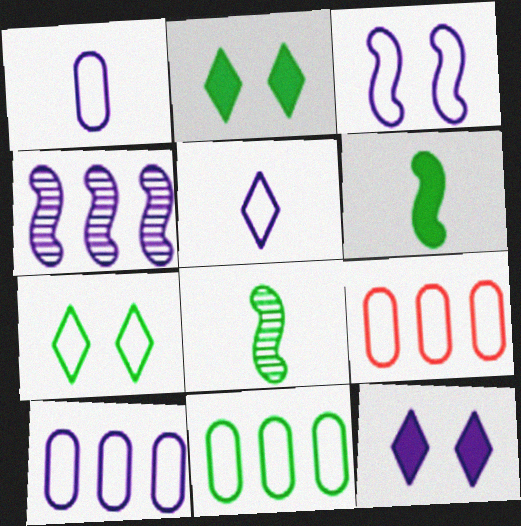[[1, 4, 12], 
[2, 8, 11], 
[3, 5, 10], 
[8, 9, 12], 
[9, 10, 11]]